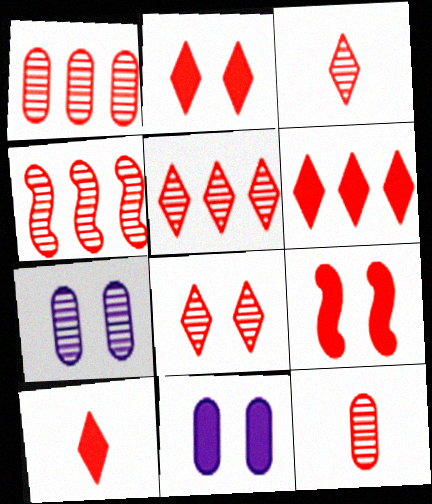[[1, 4, 5], 
[2, 6, 10], 
[3, 5, 8], 
[4, 8, 12]]